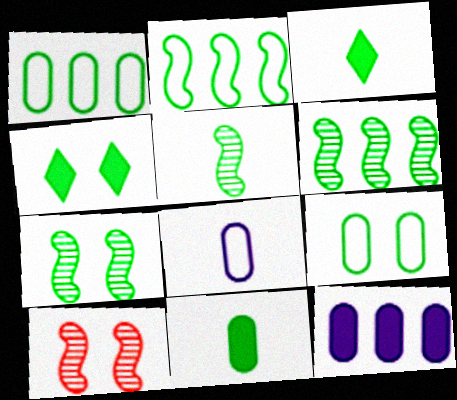[[1, 3, 7], 
[1, 4, 5], 
[3, 6, 9], 
[4, 7, 9], 
[5, 6, 7]]